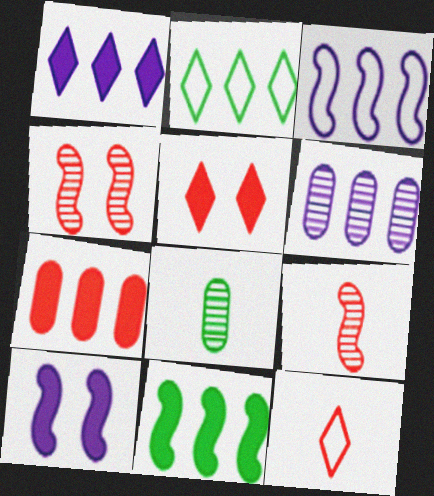[[1, 3, 6], 
[1, 7, 11], 
[3, 5, 8], 
[4, 7, 12]]